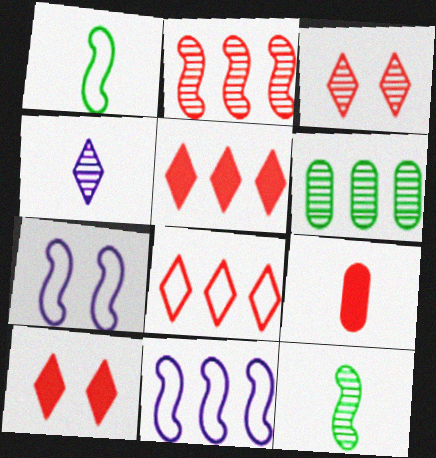[[1, 4, 9], 
[5, 6, 11]]